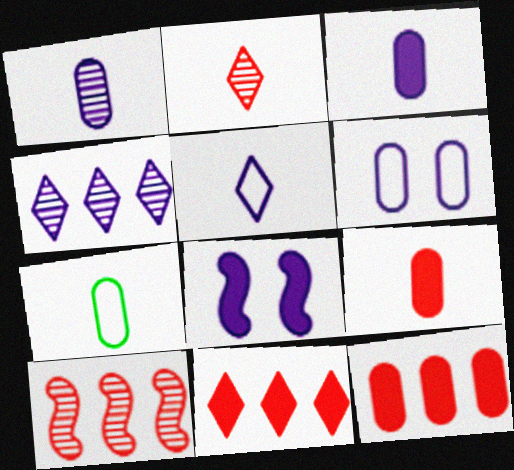[[1, 7, 9]]